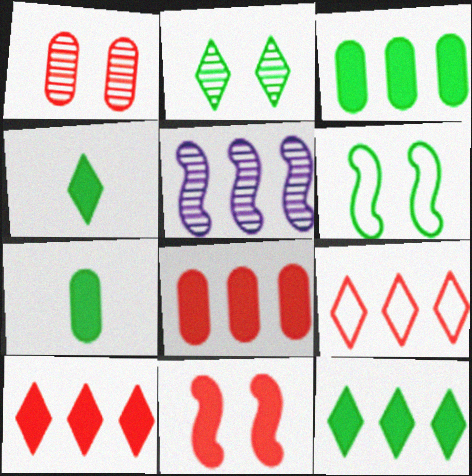[[3, 5, 9]]